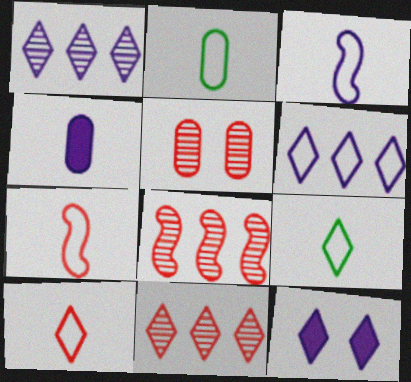[[2, 3, 10], 
[2, 8, 12], 
[9, 11, 12]]